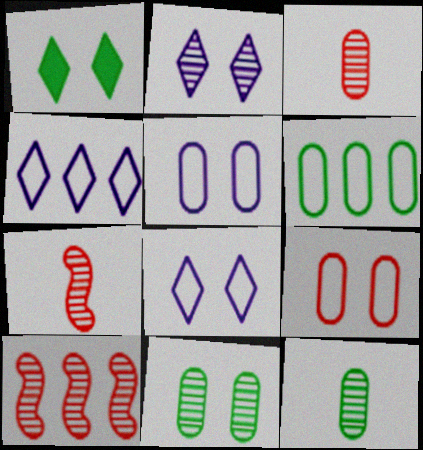[[2, 10, 12]]